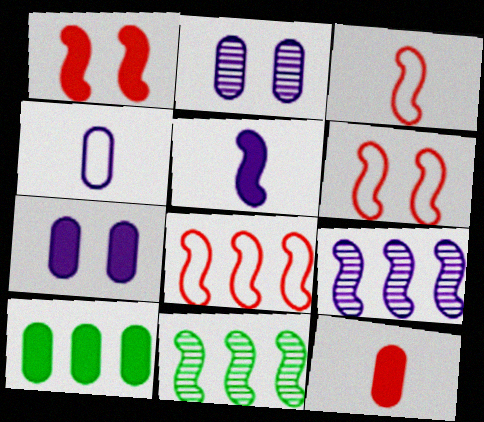[[3, 6, 8], 
[5, 6, 11], 
[7, 10, 12]]